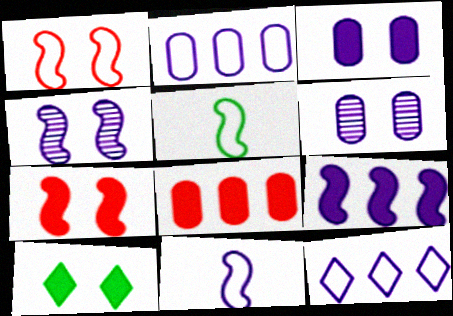[[1, 6, 10], 
[3, 7, 10], 
[4, 9, 11]]